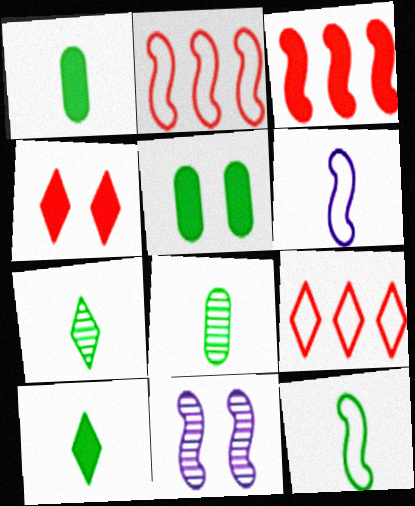[[1, 7, 12], 
[1, 9, 11], 
[3, 11, 12], 
[8, 10, 12]]